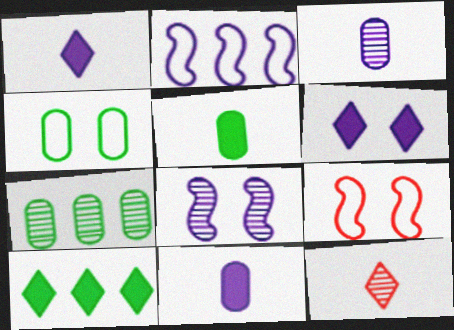[[1, 7, 9], 
[2, 3, 6], 
[3, 9, 10], 
[4, 5, 7], 
[7, 8, 12]]